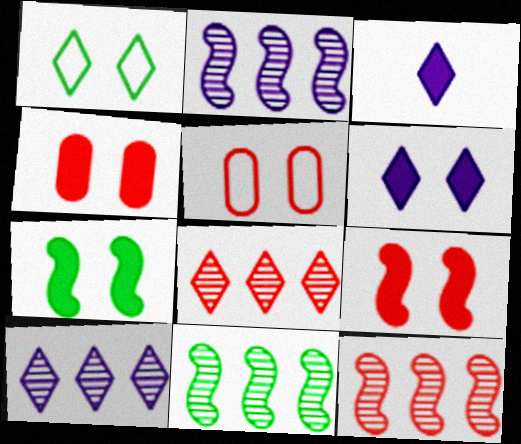[[1, 3, 8], 
[2, 11, 12], 
[3, 5, 11], 
[4, 6, 7]]